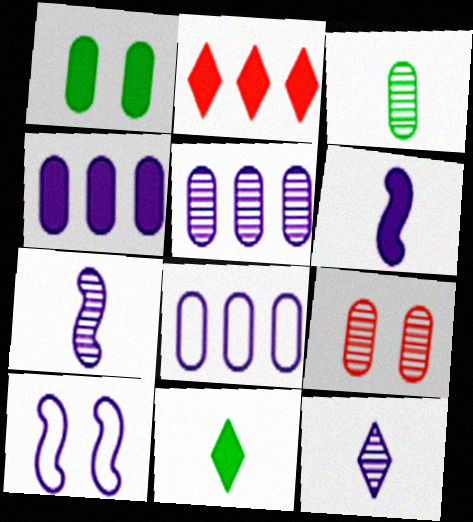[[1, 2, 6], 
[2, 3, 10], 
[3, 5, 9], 
[4, 5, 8], 
[4, 10, 12]]